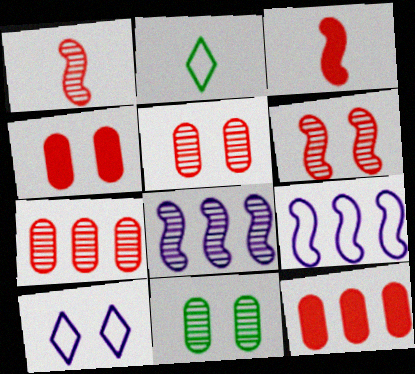[[2, 4, 8]]